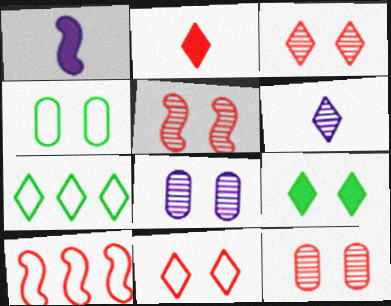[[1, 7, 12], 
[2, 10, 12], 
[3, 5, 12]]